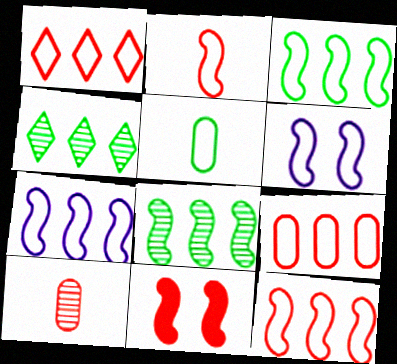[[1, 5, 6], 
[1, 9, 12], 
[1, 10, 11], 
[2, 3, 6], 
[3, 7, 12]]